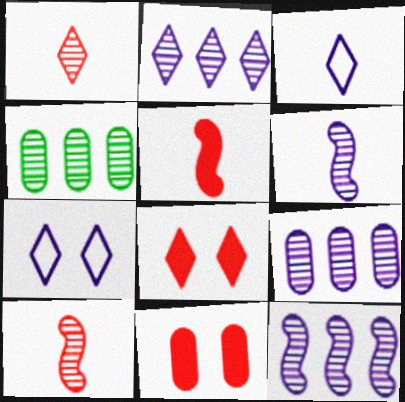[[2, 9, 12], 
[4, 5, 7]]